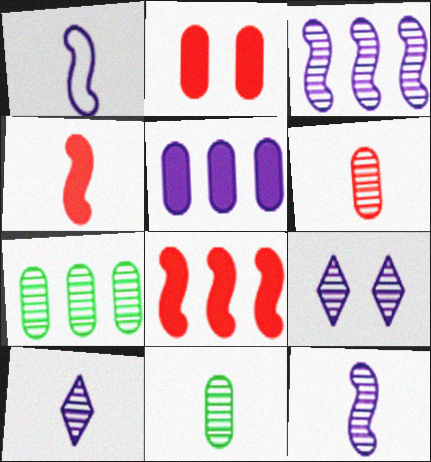[[1, 5, 9]]